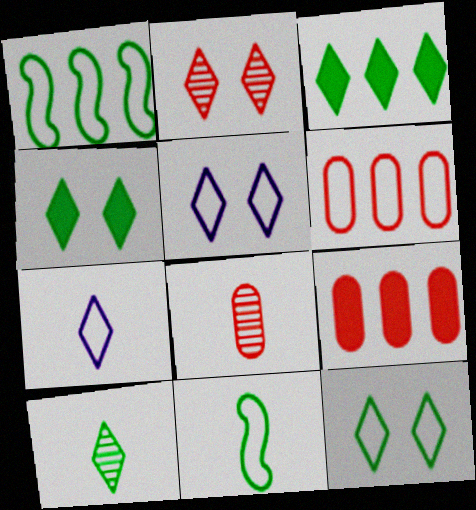[[2, 3, 7], 
[2, 4, 5], 
[3, 10, 12], 
[5, 6, 11]]